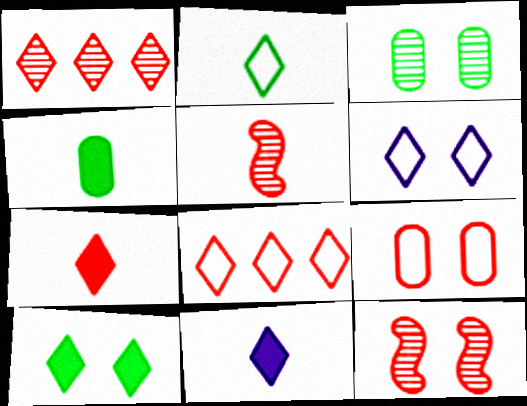[[2, 6, 8]]